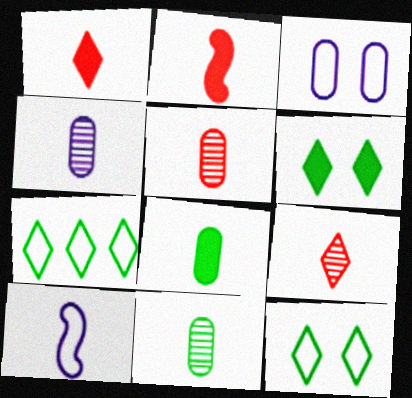[[1, 10, 11], 
[4, 5, 11], 
[8, 9, 10]]